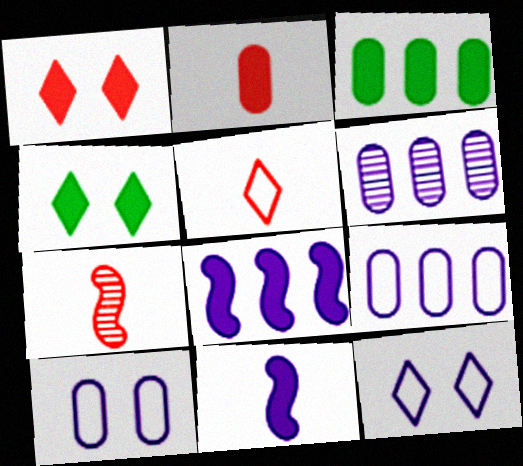[[1, 3, 11], 
[2, 4, 8], 
[2, 5, 7], 
[3, 7, 12], 
[4, 7, 9], 
[6, 11, 12]]